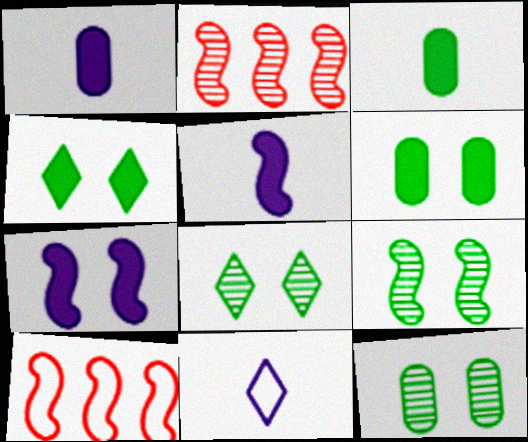[[1, 8, 10], 
[2, 6, 11], 
[5, 9, 10], 
[8, 9, 12]]